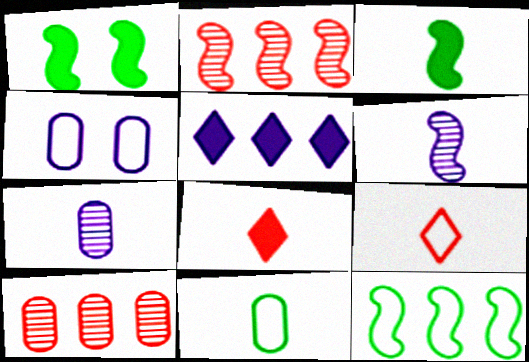[[3, 7, 9], 
[4, 5, 6], 
[4, 9, 12], 
[5, 10, 12], 
[6, 8, 11]]